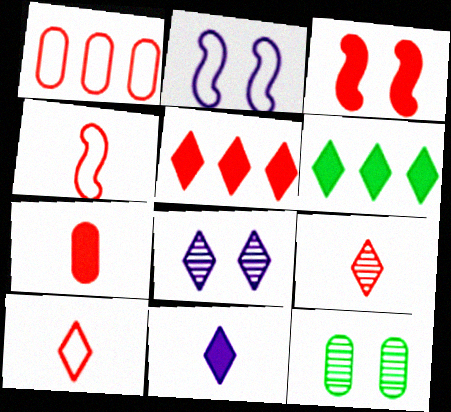[[1, 3, 9], 
[3, 5, 7], 
[4, 7, 9], 
[6, 8, 10]]